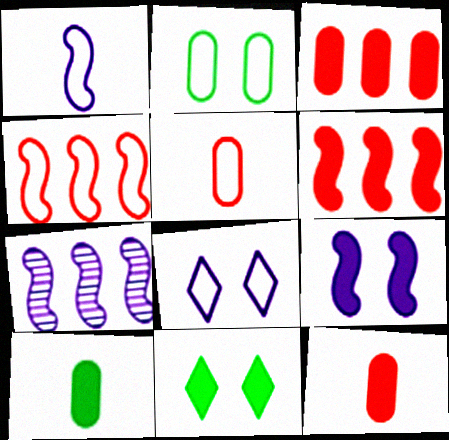[[1, 7, 9], 
[5, 7, 11]]